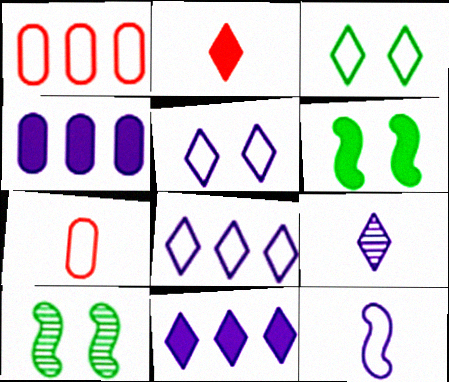[[1, 3, 12], 
[1, 6, 9], 
[2, 4, 6], 
[5, 9, 11], 
[7, 10, 11]]